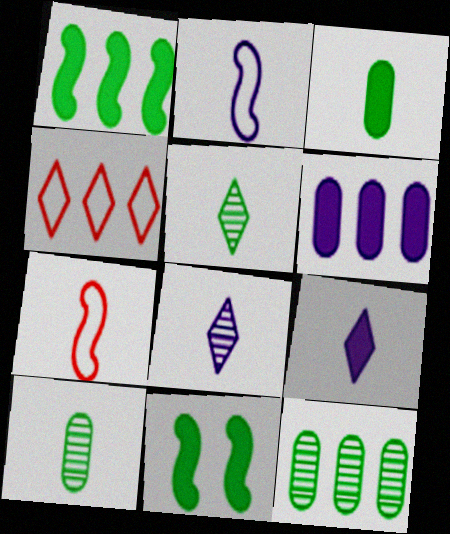[[3, 7, 8], 
[7, 9, 10]]